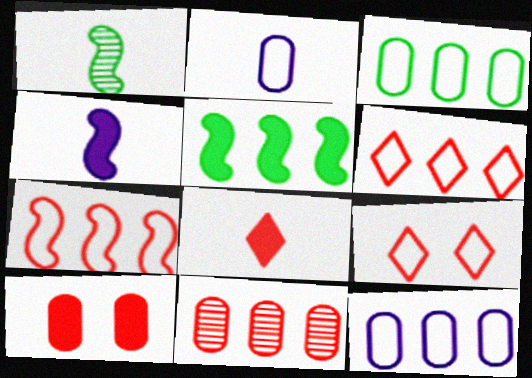[[1, 2, 8]]